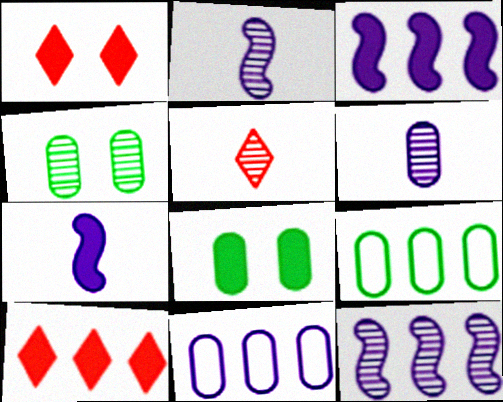[[1, 2, 9], 
[4, 5, 12], 
[7, 8, 10], 
[9, 10, 12]]